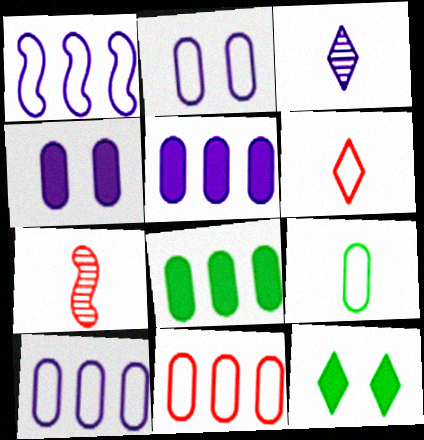[[1, 3, 4], 
[2, 9, 11], 
[7, 10, 12]]